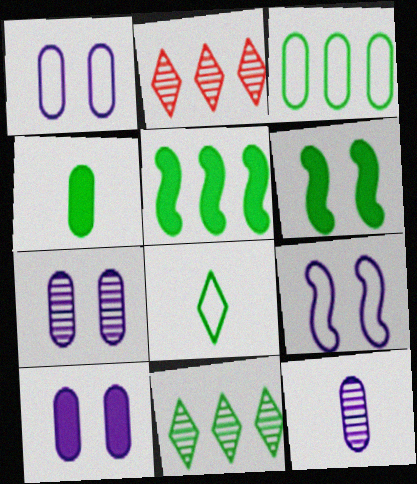[[1, 7, 10], 
[2, 4, 9], 
[3, 5, 11]]